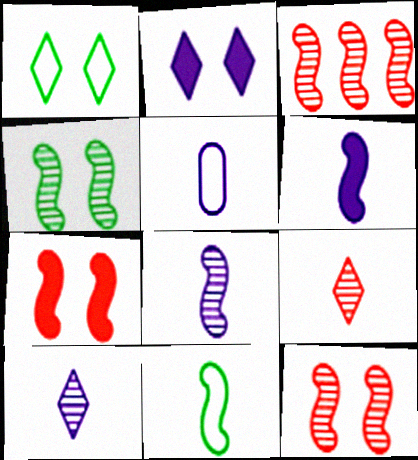[[3, 4, 8], 
[5, 6, 10]]